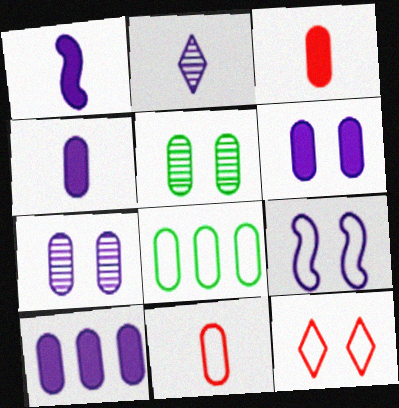[[2, 9, 10], 
[3, 7, 8], 
[4, 6, 10], 
[5, 10, 11]]